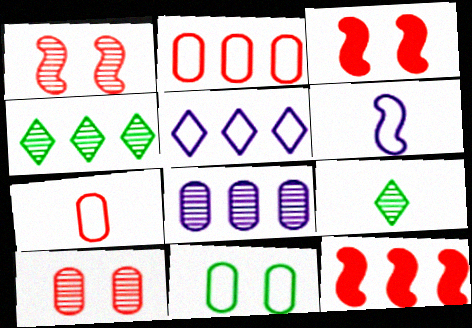[[1, 8, 9]]